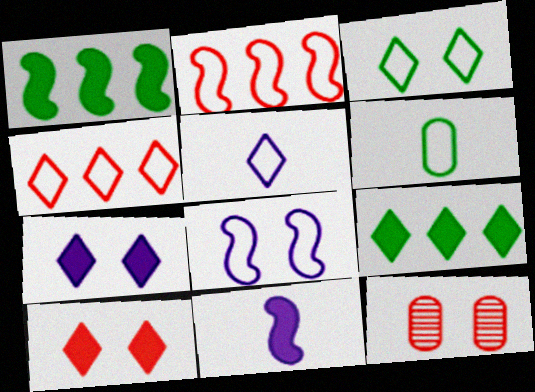[[1, 5, 12], 
[3, 4, 5], 
[4, 6, 8]]